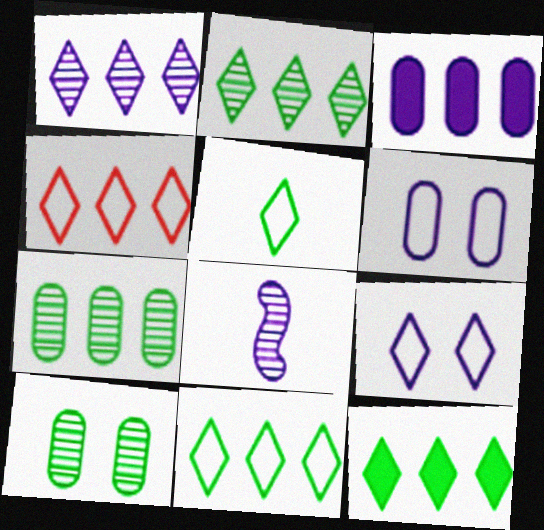[[1, 4, 12], 
[2, 11, 12], 
[3, 8, 9], 
[4, 5, 9]]